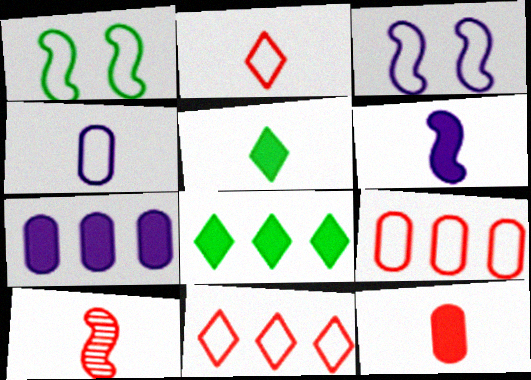[[1, 4, 11], 
[2, 10, 12], 
[4, 5, 10], 
[5, 6, 12]]